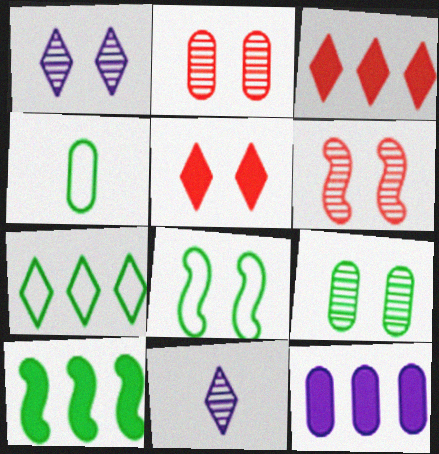[[1, 6, 9], 
[2, 4, 12], 
[3, 10, 12], 
[4, 7, 8], 
[5, 7, 11]]